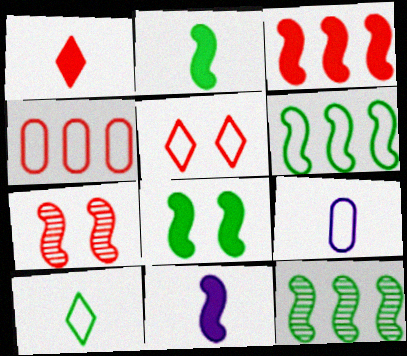[[1, 4, 7], 
[3, 8, 11], 
[5, 6, 9], 
[6, 7, 11]]